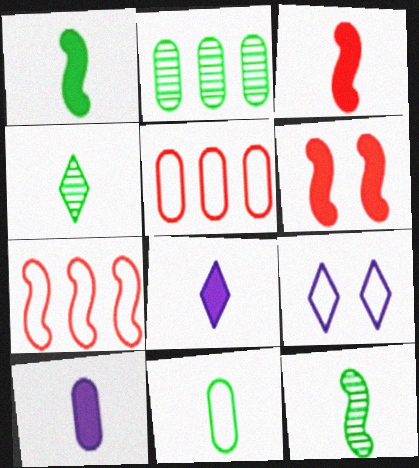[[1, 4, 11], 
[2, 3, 9], 
[7, 9, 11]]